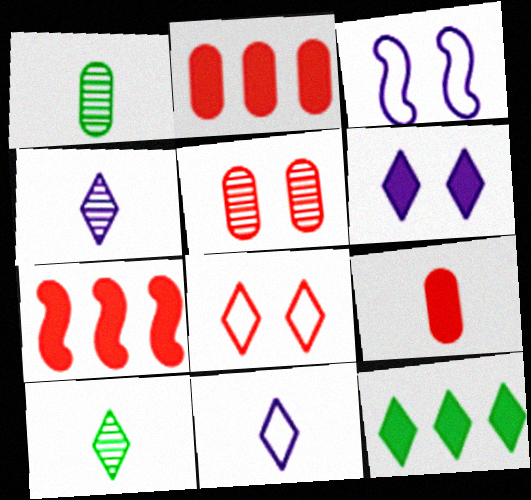[[2, 3, 10], 
[4, 8, 12]]